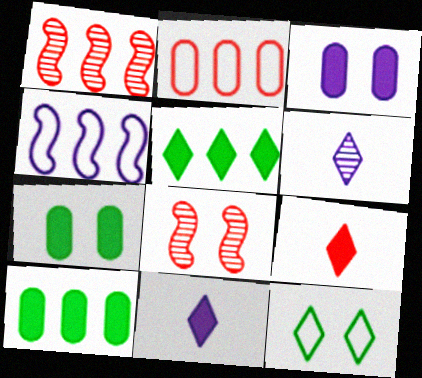[[2, 8, 9], 
[3, 4, 6], 
[3, 8, 12]]